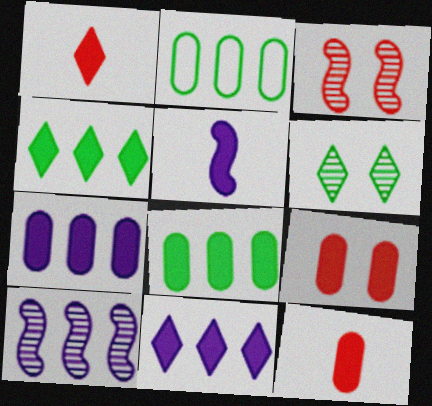[[4, 5, 9]]